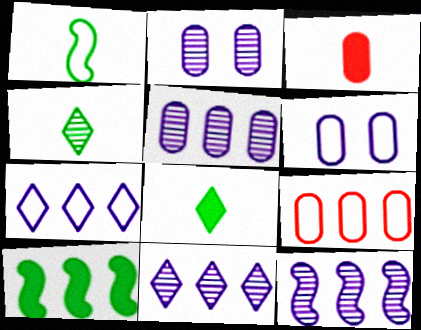[[5, 11, 12], 
[9, 10, 11]]